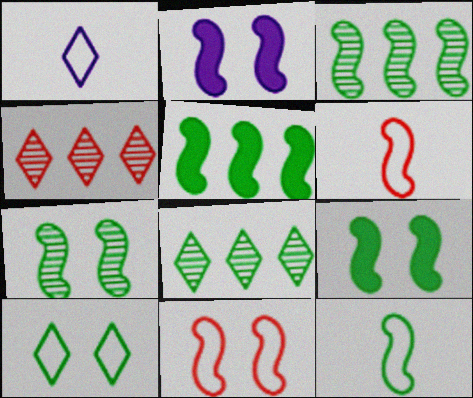[[2, 3, 6], 
[2, 7, 11], 
[3, 9, 12], 
[5, 7, 12]]